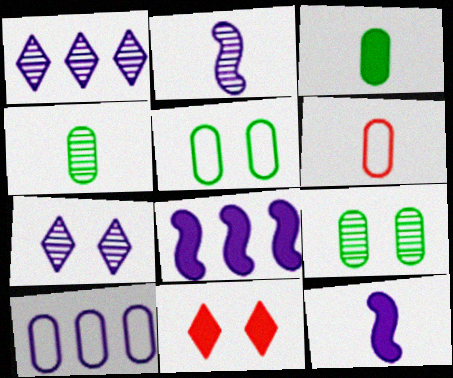[[1, 8, 10], 
[3, 8, 11], 
[5, 6, 10], 
[7, 10, 12]]